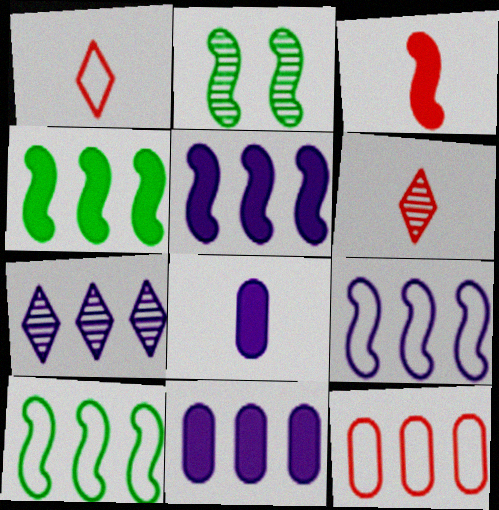[[1, 2, 11], 
[2, 3, 9], 
[4, 7, 12], 
[7, 9, 11]]